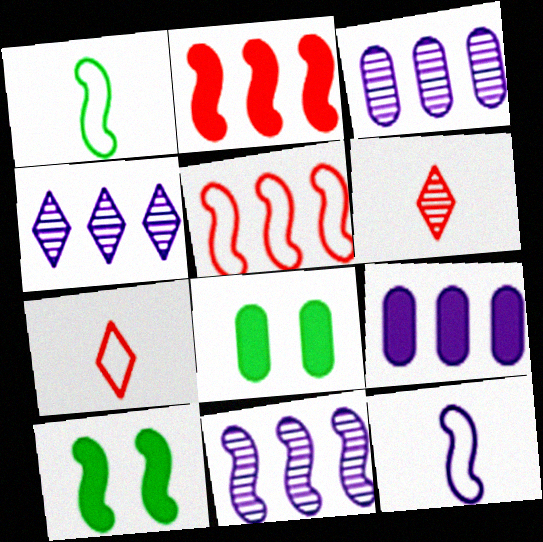[[3, 4, 11], 
[3, 7, 10], 
[7, 8, 11]]